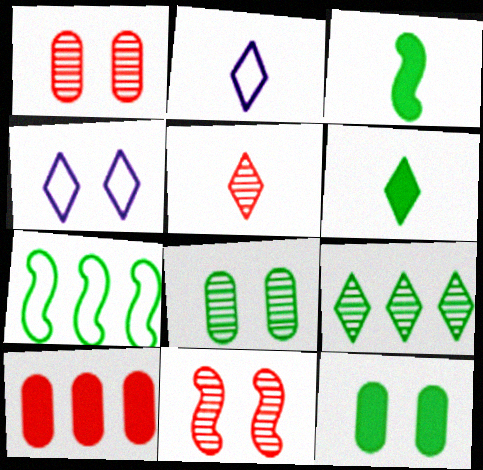[[2, 5, 6], 
[4, 11, 12], 
[6, 7, 8]]